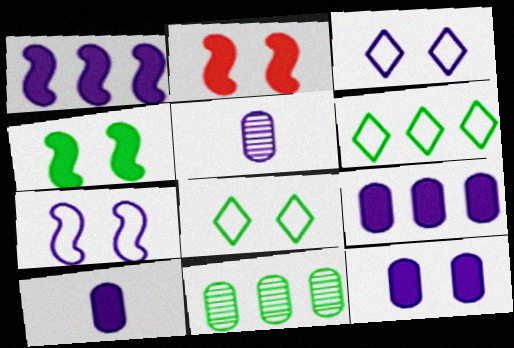[[1, 3, 5], 
[2, 5, 6], 
[9, 10, 12]]